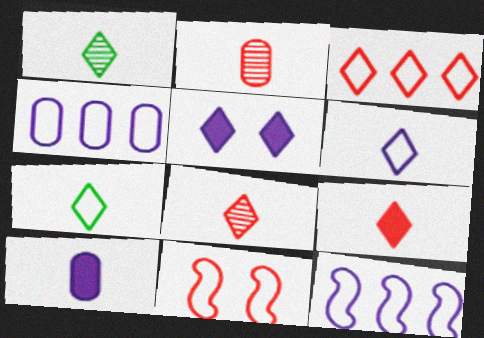[[1, 3, 5], 
[1, 6, 9], 
[4, 7, 11]]